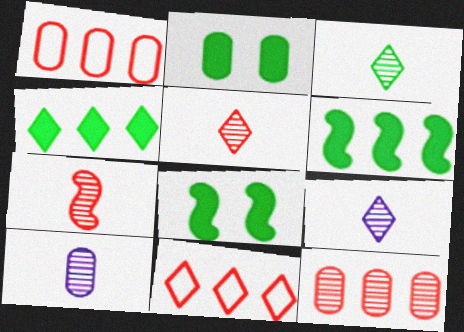[[1, 2, 10], 
[1, 8, 9], 
[3, 5, 9], 
[3, 7, 10], 
[8, 10, 11]]